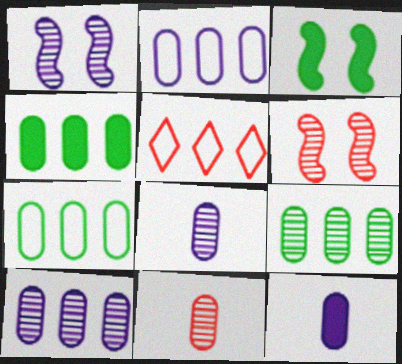[[3, 5, 8], 
[4, 7, 9]]